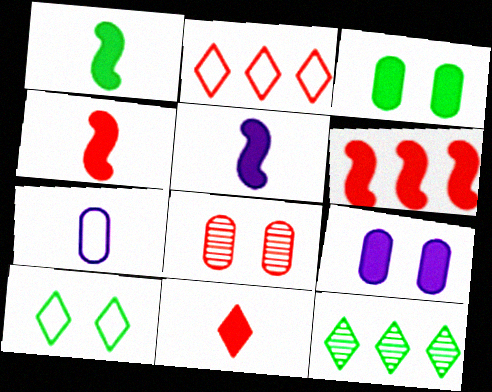[[1, 4, 5], 
[2, 4, 8]]